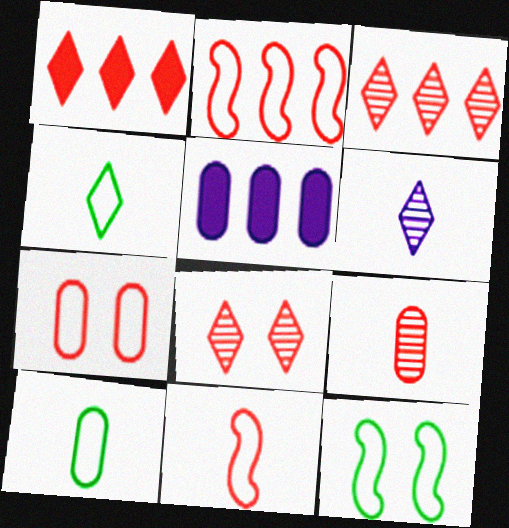[]